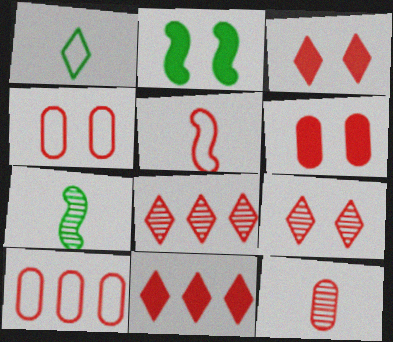[[5, 6, 8], 
[6, 10, 12]]